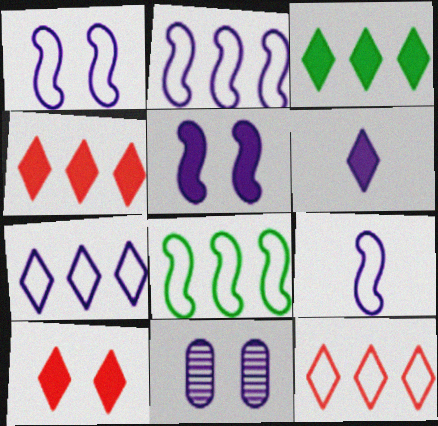[[1, 2, 9], 
[2, 6, 11], 
[3, 6, 10]]